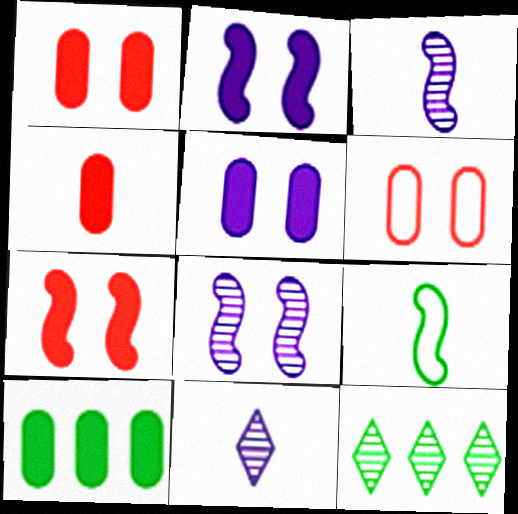[[4, 5, 10], 
[4, 9, 11]]